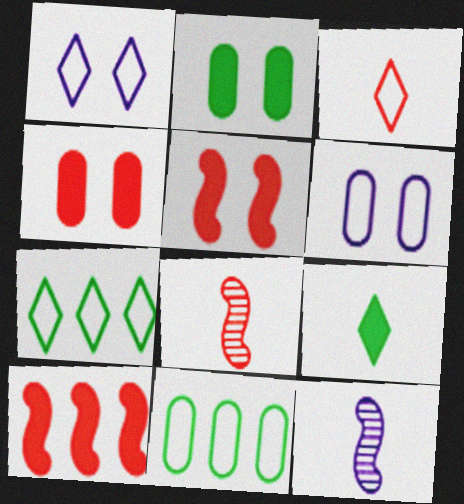[[1, 3, 7], 
[4, 7, 12]]